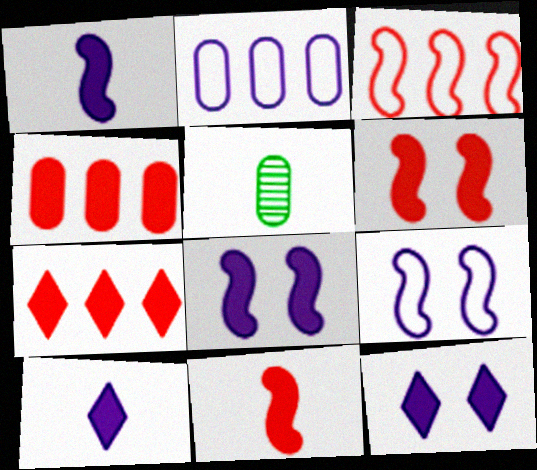[[3, 5, 12], 
[5, 7, 9]]